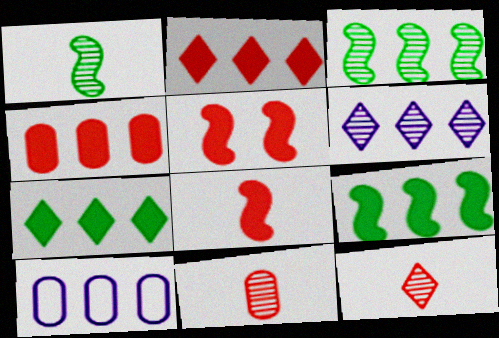[[2, 3, 10]]